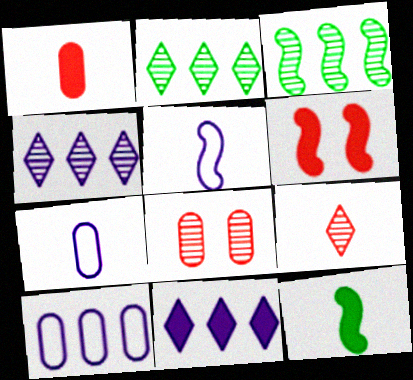[[2, 6, 7], 
[3, 5, 6], 
[7, 9, 12]]